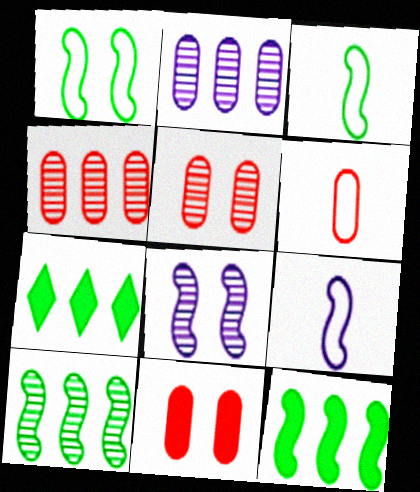[[4, 6, 11], 
[5, 7, 9], 
[6, 7, 8]]